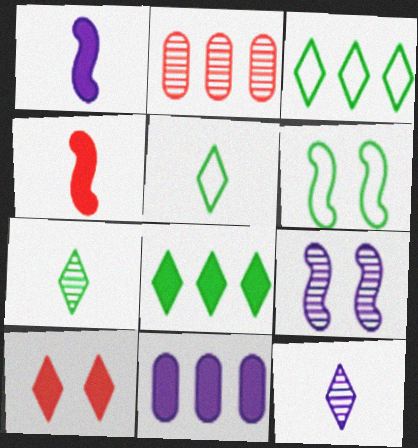[[2, 7, 9], 
[3, 10, 12]]